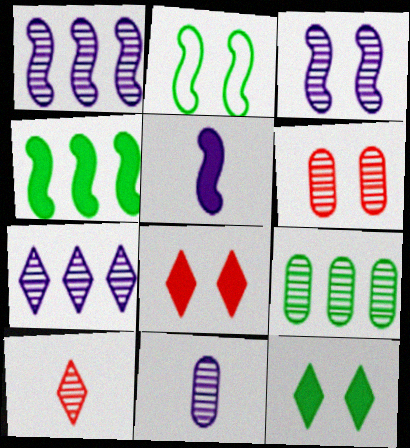[[3, 7, 11], 
[3, 9, 10], 
[6, 9, 11]]